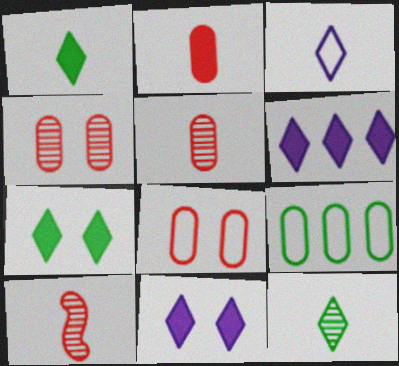[[9, 10, 11]]